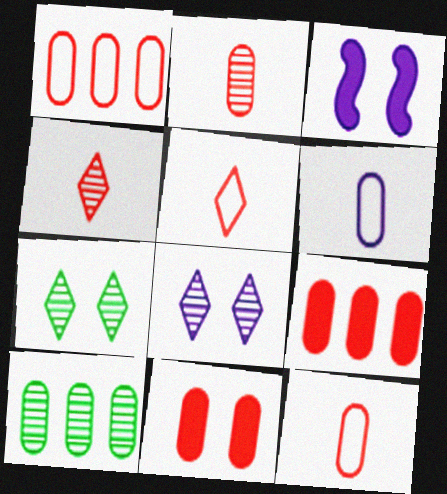[[1, 2, 11], 
[3, 5, 10], 
[6, 10, 11]]